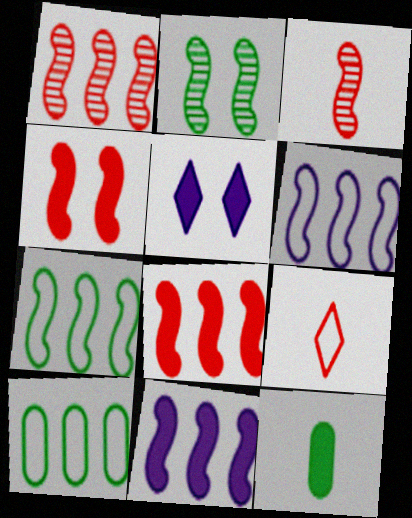[[1, 7, 11], 
[3, 5, 10], 
[5, 8, 12]]